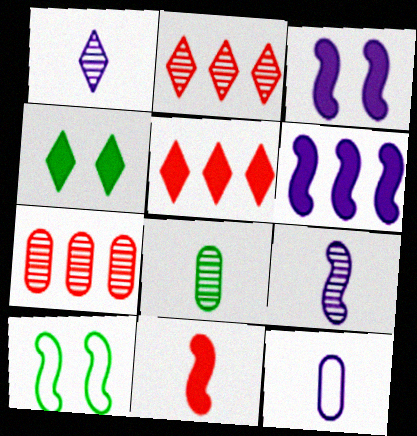[]